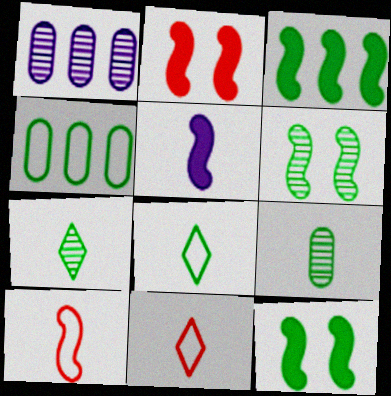[[1, 2, 8], 
[1, 11, 12], 
[2, 3, 5], 
[4, 7, 12], 
[5, 9, 11]]